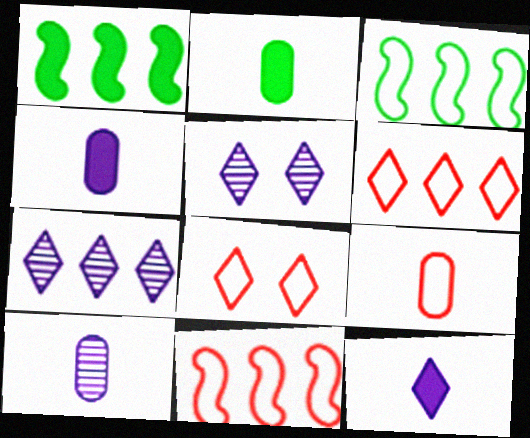[[1, 5, 9], 
[1, 8, 10], 
[2, 5, 11], 
[2, 9, 10], 
[8, 9, 11]]